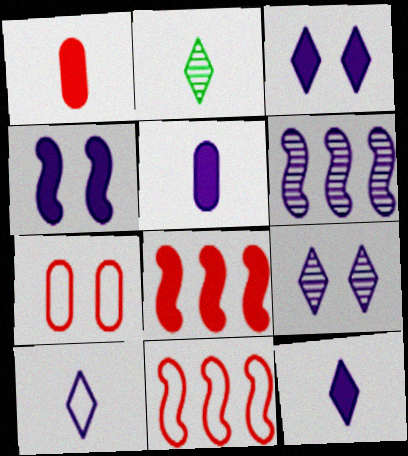[]